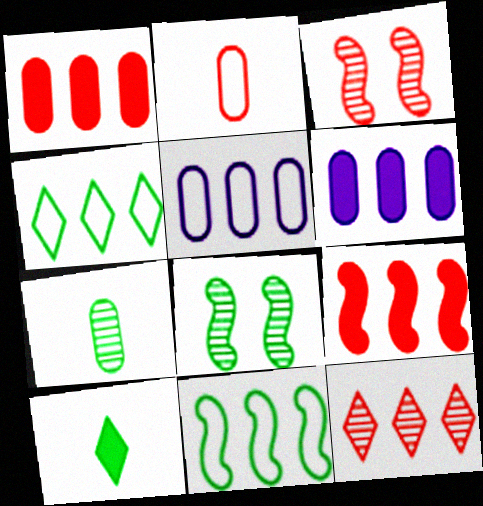[[3, 5, 10], 
[6, 11, 12]]